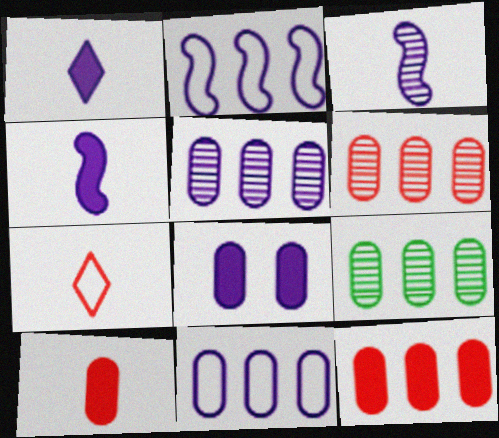[[5, 6, 9], 
[9, 11, 12]]